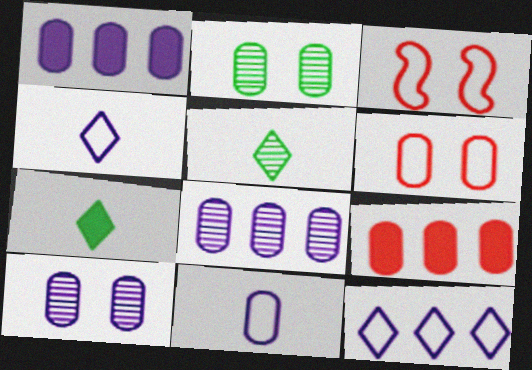[[1, 3, 5], 
[1, 10, 11], 
[2, 9, 11], 
[3, 7, 8]]